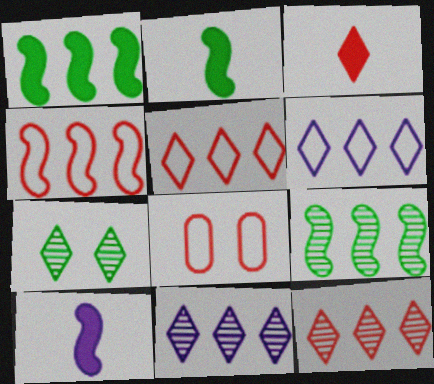[[2, 8, 11], 
[3, 6, 7]]